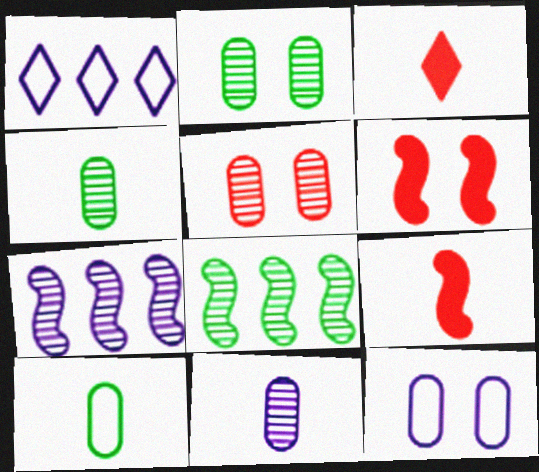[[1, 2, 9], 
[1, 4, 6], 
[3, 8, 12]]